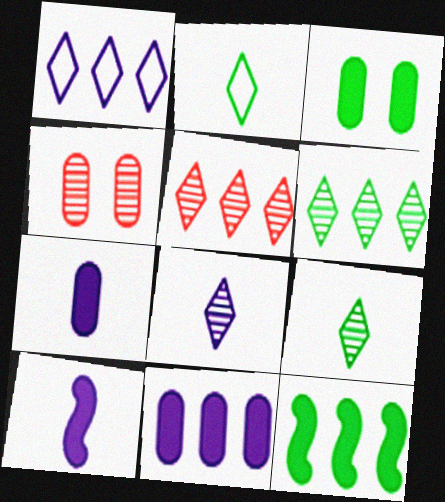[]